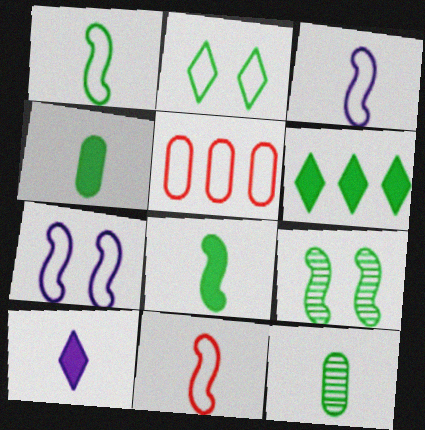[[1, 3, 11], 
[2, 3, 5], 
[5, 9, 10], 
[10, 11, 12]]